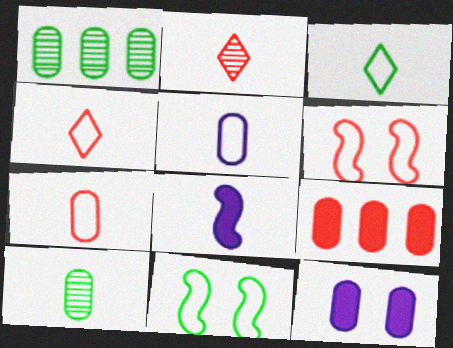[[1, 7, 12], 
[2, 6, 9], 
[4, 8, 10]]